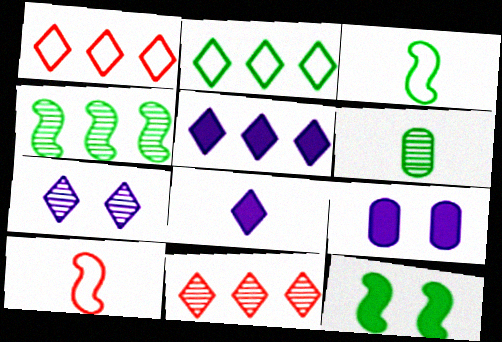[[2, 5, 11], 
[2, 6, 12], 
[3, 4, 12], 
[3, 9, 11], 
[6, 8, 10]]